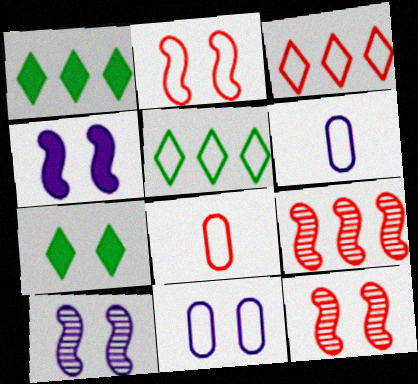[[1, 6, 12], 
[1, 8, 10], 
[2, 3, 8], 
[2, 5, 6], 
[6, 7, 9], 
[7, 11, 12]]